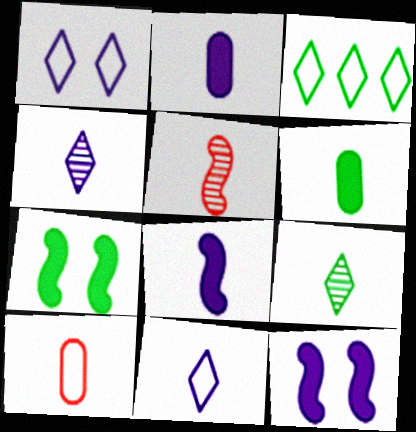[[5, 6, 11], 
[8, 9, 10]]